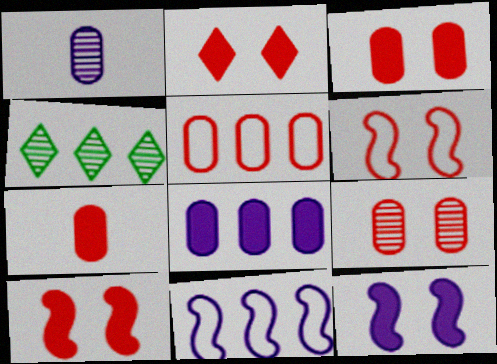[[2, 3, 10], 
[2, 6, 9], 
[5, 7, 9]]